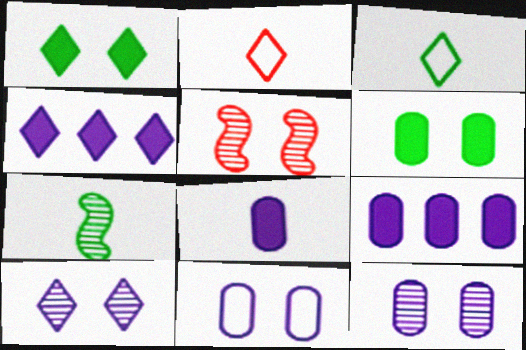[[1, 5, 11], 
[2, 7, 8], 
[3, 5, 9]]